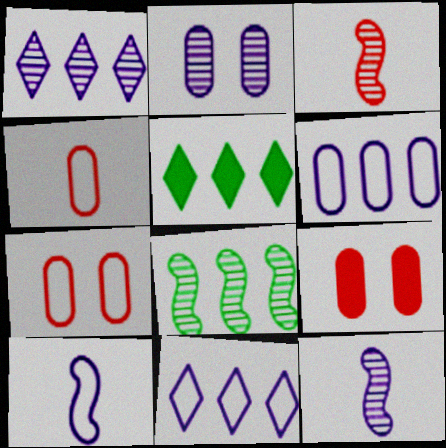[[1, 2, 12], 
[5, 7, 12]]